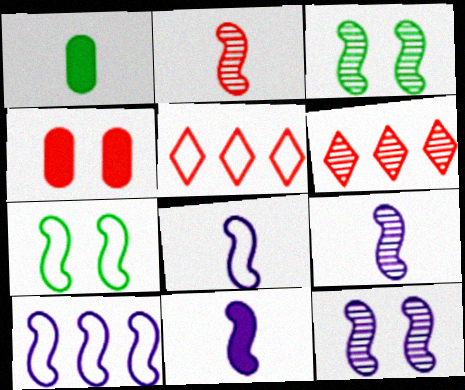[[1, 5, 12], 
[2, 4, 5], 
[8, 9, 11], 
[10, 11, 12]]